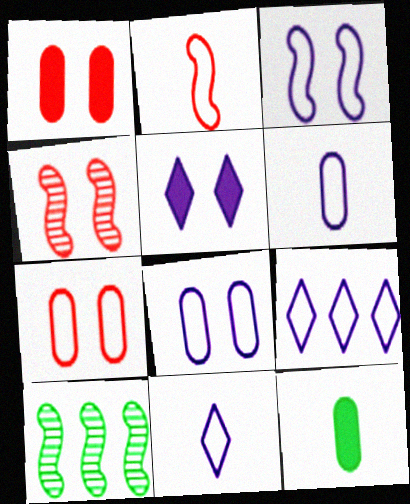[[1, 10, 11], 
[3, 6, 9], 
[4, 9, 12]]